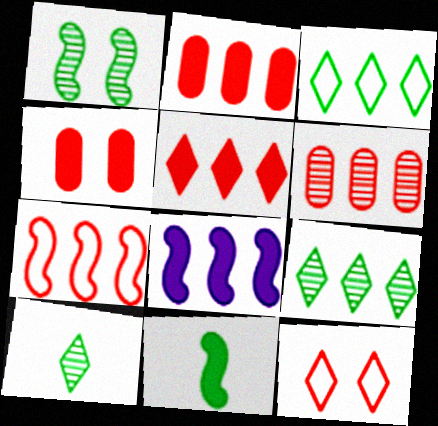[[3, 6, 8], 
[5, 6, 7]]